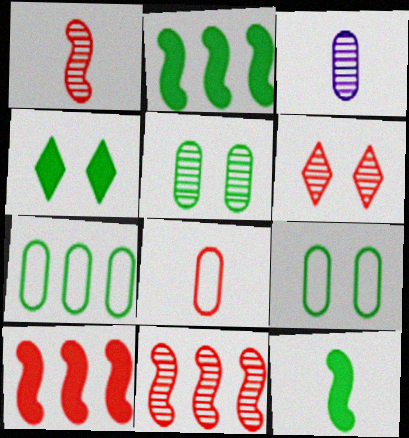[[6, 8, 10]]